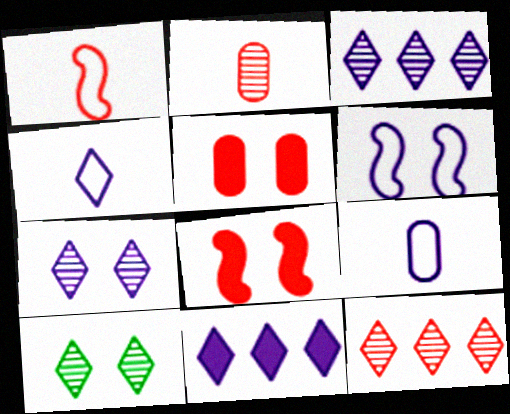[[1, 5, 12], 
[4, 7, 11], 
[5, 6, 10]]